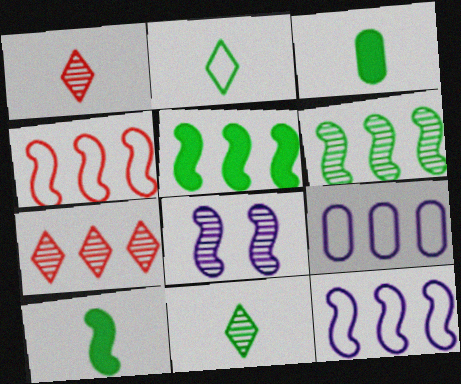[[4, 8, 10], 
[5, 7, 9]]